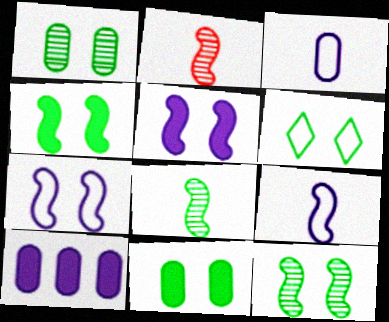[[1, 4, 6], 
[2, 6, 10], 
[6, 11, 12]]